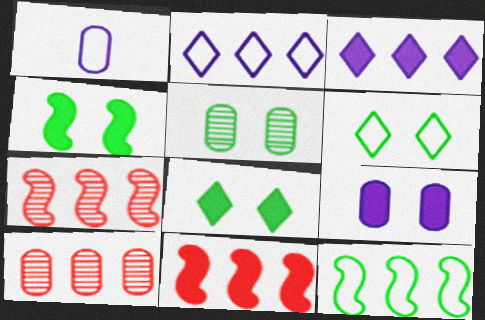[[1, 7, 8], 
[3, 10, 12], 
[4, 5, 6]]